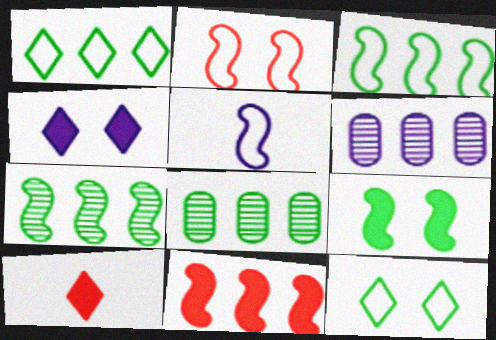[[1, 6, 11], 
[2, 3, 5], 
[4, 5, 6]]